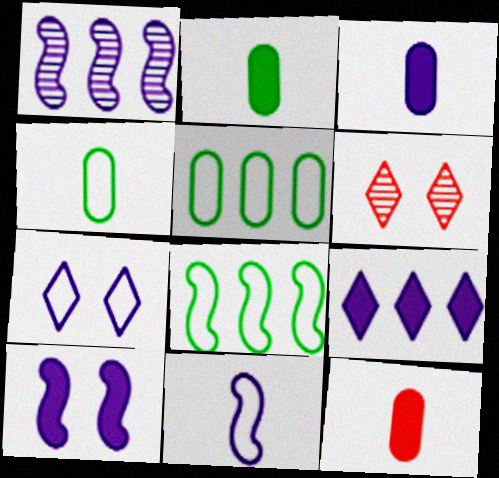[[1, 3, 7], 
[1, 10, 11], 
[2, 3, 12], 
[3, 6, 8], 
[3, 9, 10]]